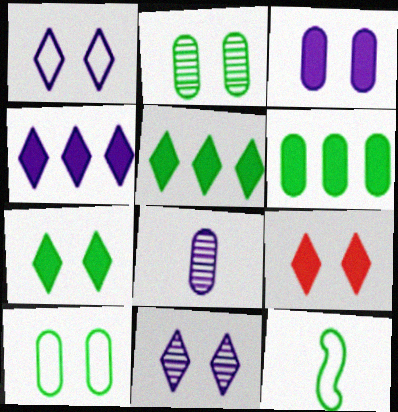[[2, 5, 12]]